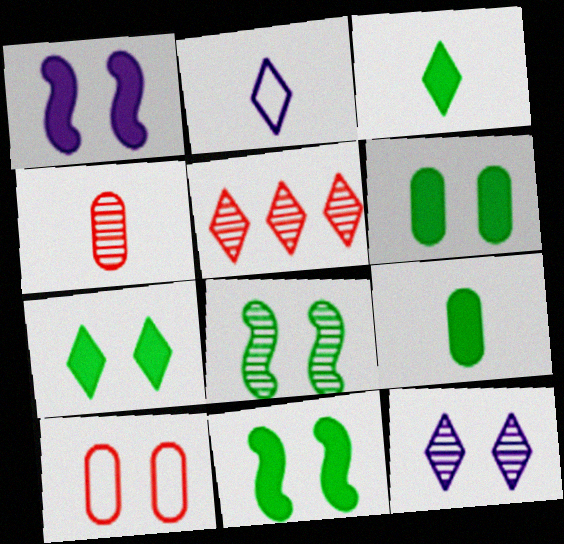[[2, 5, 7], 
[6, 7, 11], 
[10, 11, 12]]